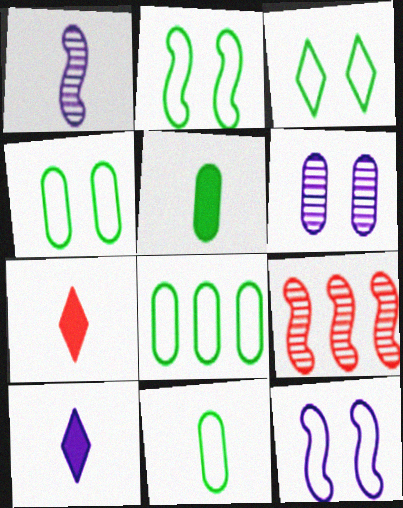[[1, 7, 11], 
[2, 3, 4], 
[4, 8, 11], 
[4, 9, 10]]